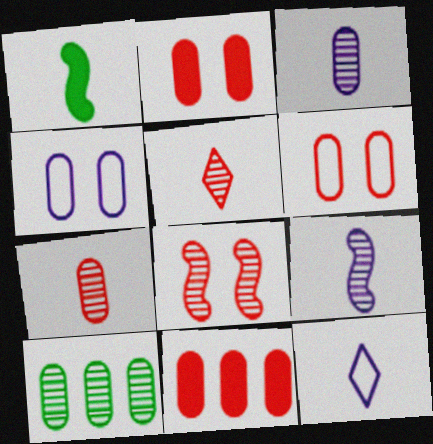[[1, 7, 12], 
[6, 7, 11]]